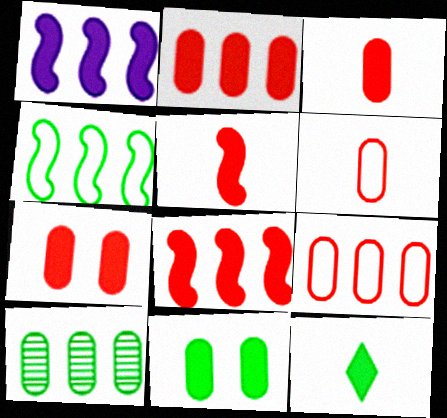[[1, 7, 12], 
[2, 3, 7]]